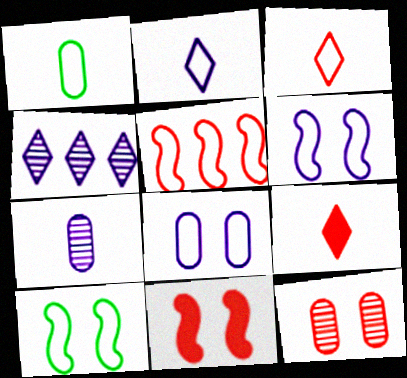[[1, 4, 11], 
[5, 9, 12]]